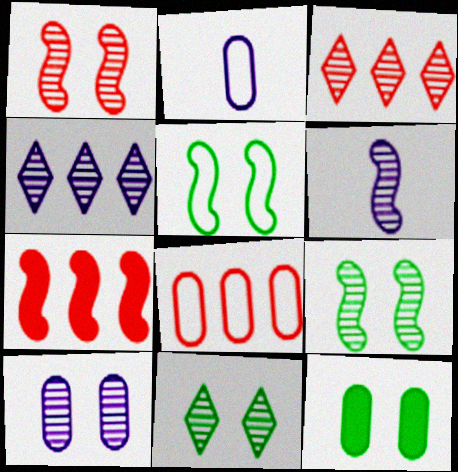[[1, 10, 11], 
[2, 7, 11], 
[3, 7, 8], 
[4, 6, 10], 
[5, 6, 7], 
[5, 11, 12]]